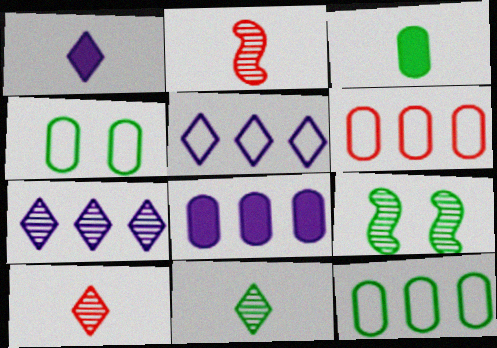[[1, 6, 9]]